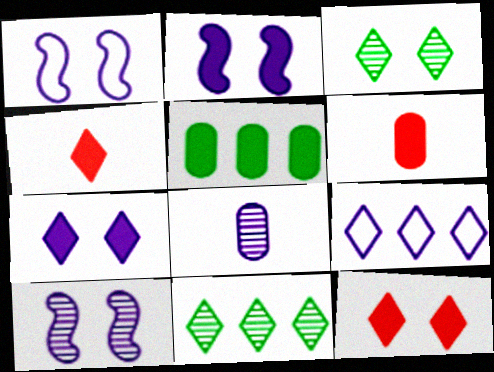[[1, 2, 10], 
[1, 6, 11], 
[2, 4, 5], 
[2, 8, 9], 
[3, 4, 9]]